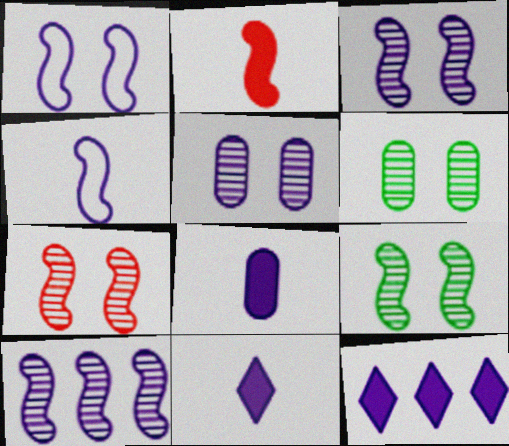[[3, 7, 9], 
[4, 5, 12]]